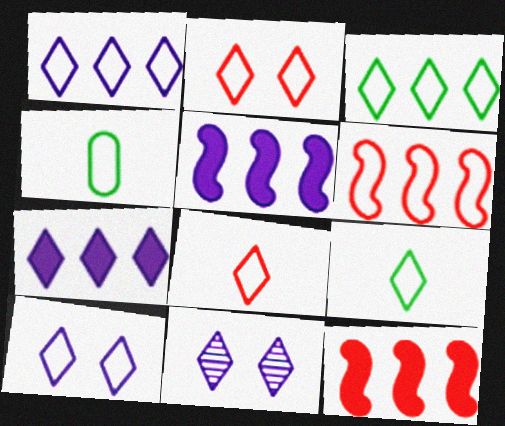[[1, 2, 9], 
[3, 8, 10], 
[4, 6, 10], 
[4, 11, 12]]